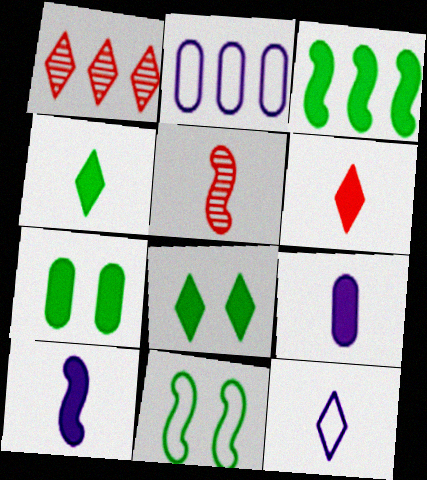[[1, 2, 3], 
[1, 8, 12], 
[1, 9, 11], 
[2, 5, 8], 
[3, 4, 7]]